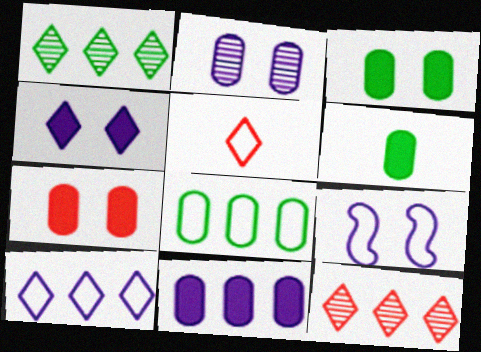[[1, 4, 5], 
[2, 4, 9], 
[5, 8, 9], 
[6, 7, 11], 
[6, 9, 12]]